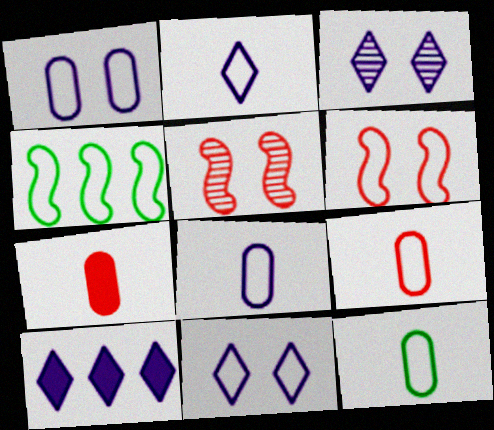[[2, 3, 10], 
[3, 4, 7], 
[4, 9, 11], 
[5, 10, 12], 
[8, 9, 12]]